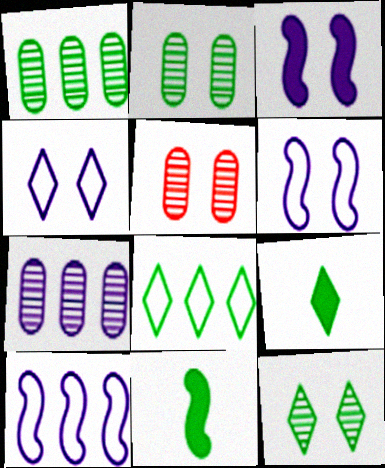[[2, 8, 11], 
[5, 9, 10], 
[8, 9, 12]]